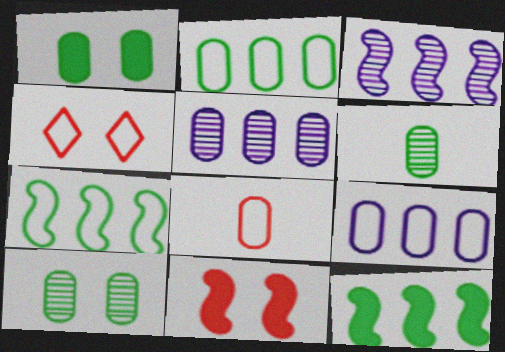[[1, 2, 6], 
[1, 5, 8]]